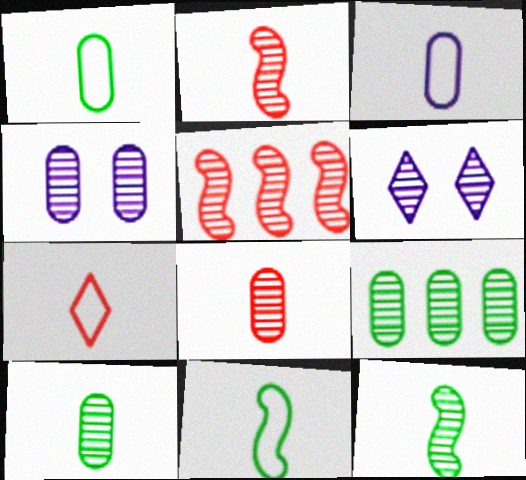[[2, 6, 9], 
[3, 7, 11], 
[4, 8, 9], 
[5, 6, 10]]